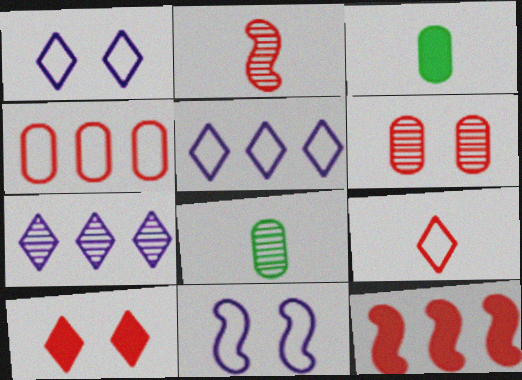[[1, 8, 12], 
[2, 4, 10], 
[6, 9, 12]]